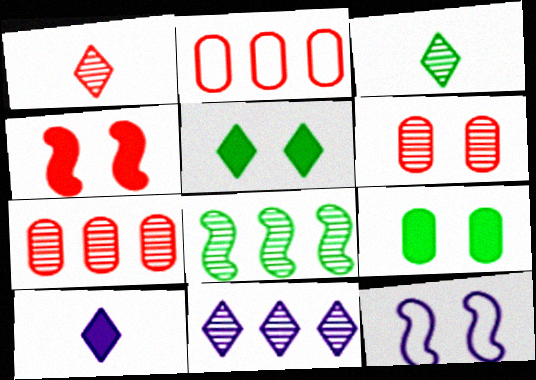[[1, 2, 4], 
[5, 6, 12], 
[7, 8, 11]]